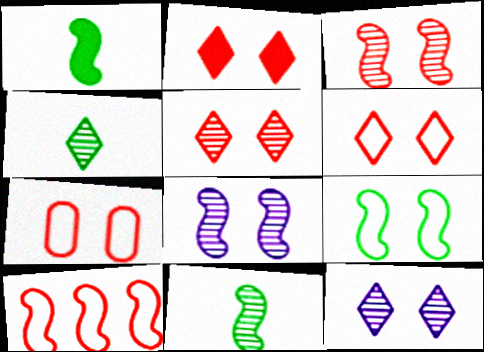[[1, 8, 10], 
[2, 3, 7], 
[2, 5, 6]]